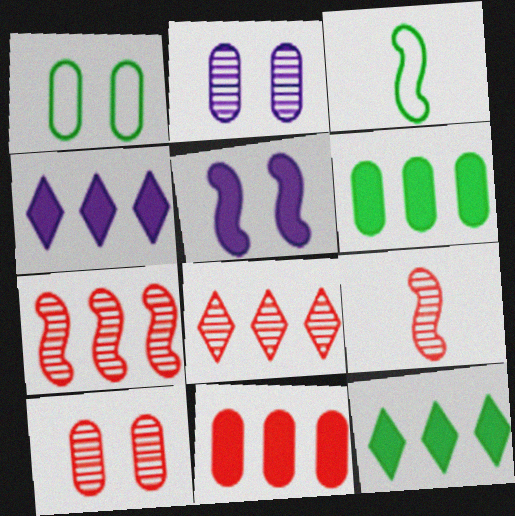[[1, 4, 9], 
[3, 4, 10], 
[3, 5, 7], 
[8, 9, 10]]